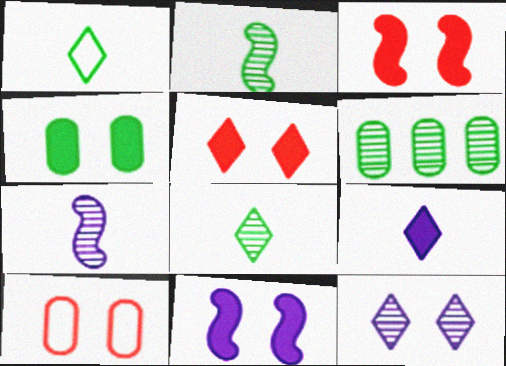[[4, 5, 11]]